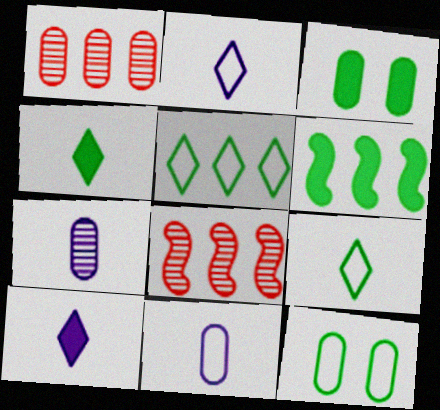[[1, 3, 11], 
[2, 3, 8], 
[3, 4, 6], 
[8, 10, 12]]